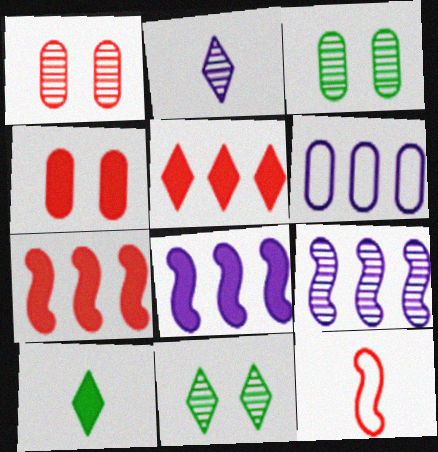[[1, 5, 12], 
[4, 8, 10]]